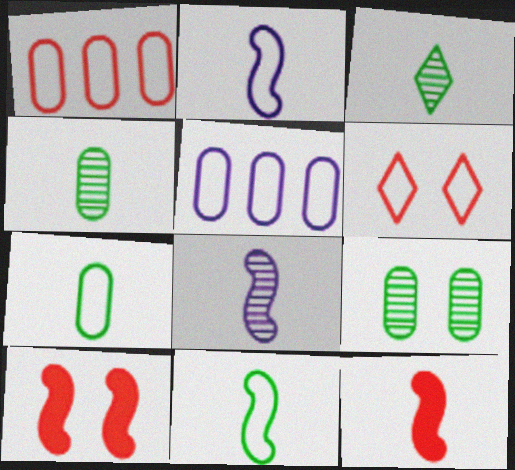[[3, 5, 10], 
[5, 6, 11], 
[8, 11, 12]]